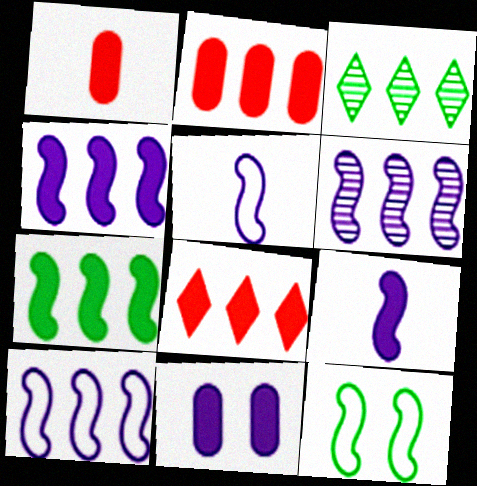[[2, 3, 10], 
[4, 6, 10]]